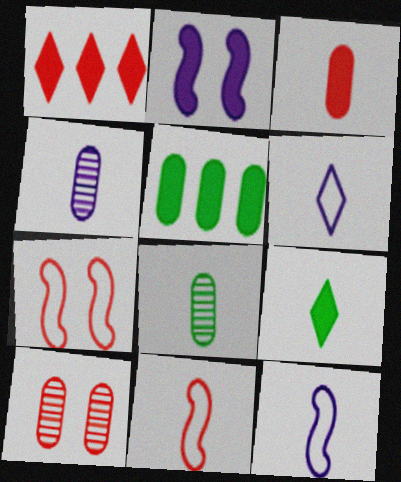[[1, 10, 11], 
[4, 9, 11]]